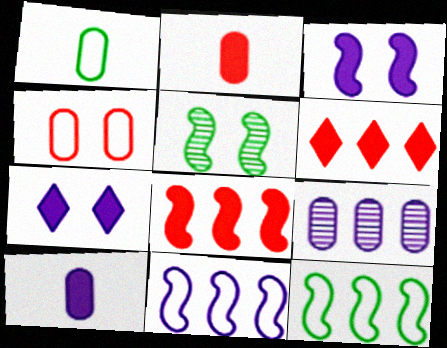[[4, 5, 7], 
[6, 9, 12]]